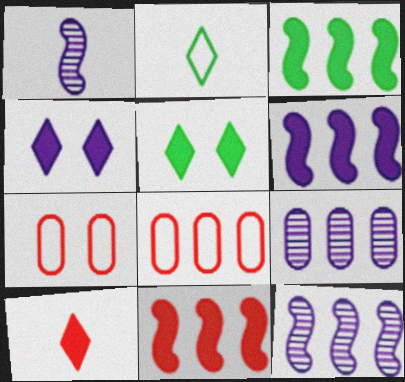[[1, 5, 8], 
[3, 6, 11]]